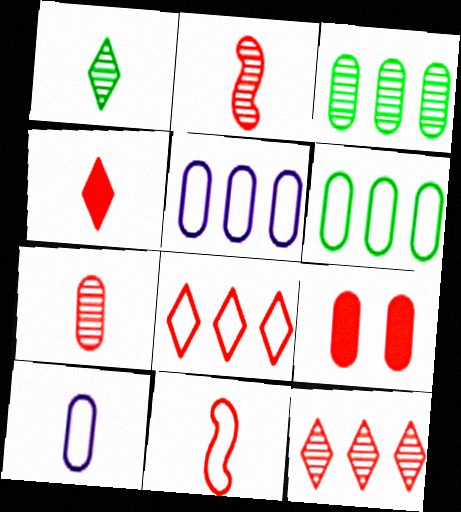[[2, 8, 9], 
[3, 9, 10], 
[4, 7, 11], 
[9, 11, 12]]